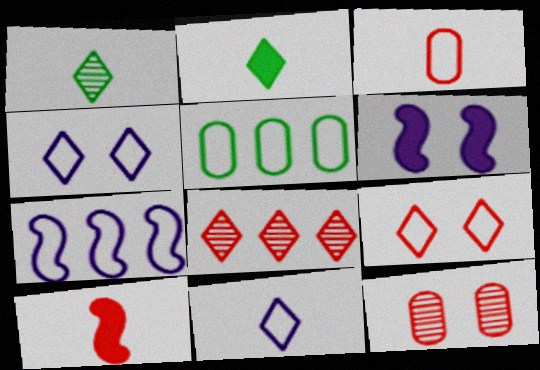[[2, 4, 8], 
[2, 7, 12]]